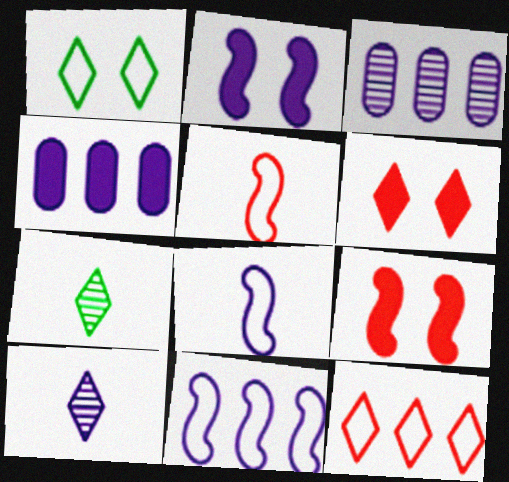[]